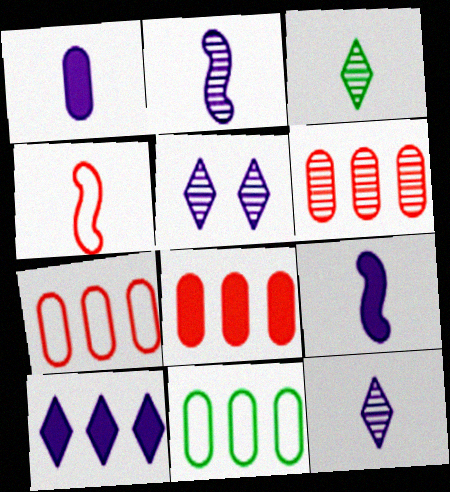[[1, 3, 4], 
[6, 7, 8]]